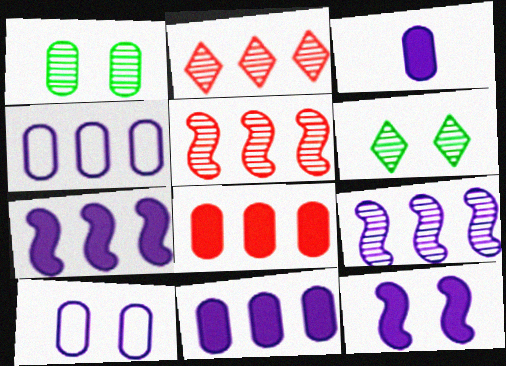[]